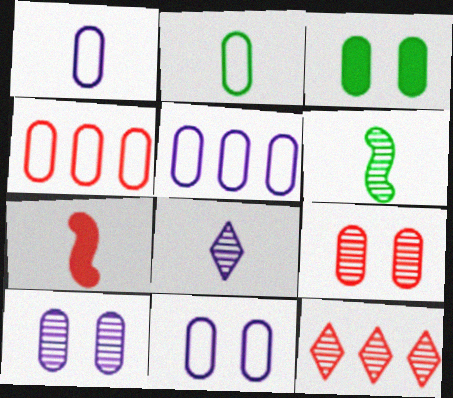[[1, 5, 11], 
[2, 4, 11], 
[2, 7, 8], 
[3, 9, 11], 
[6, 10, 12]]